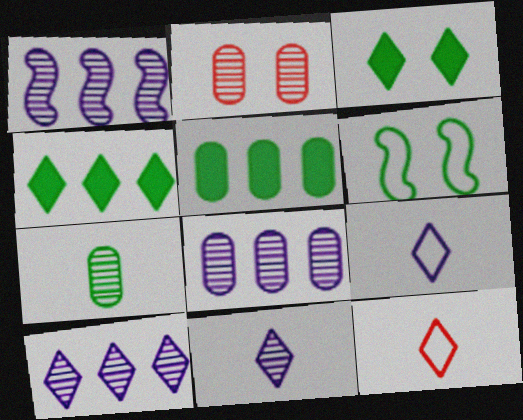[[1, 8, 10], 
[2, 7, 8], 
[3, 10, 12], 
[4, 6, 7]]